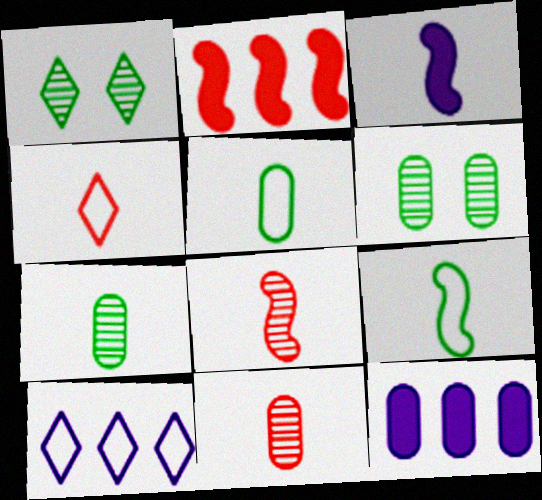[[3, 4, 7], 
[3, 8, 9]]